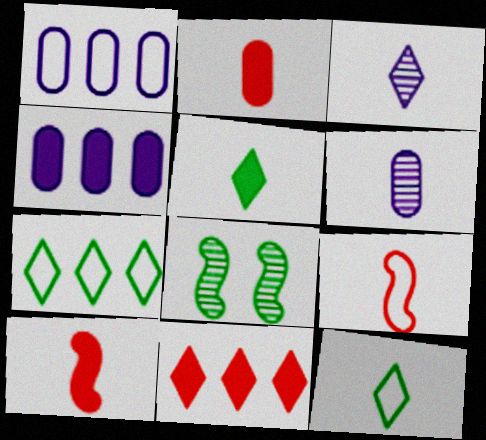[[5, 6, 9], 
[6, 10, 12]]